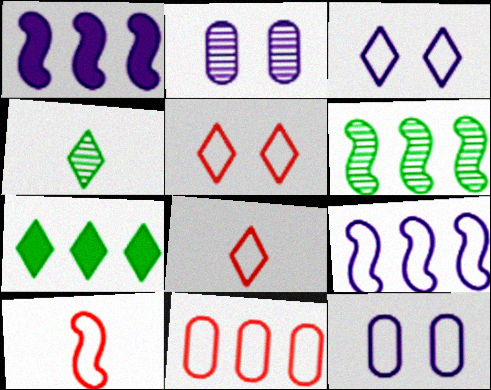[[2, 7, 10], 
[5, 10, 11]]